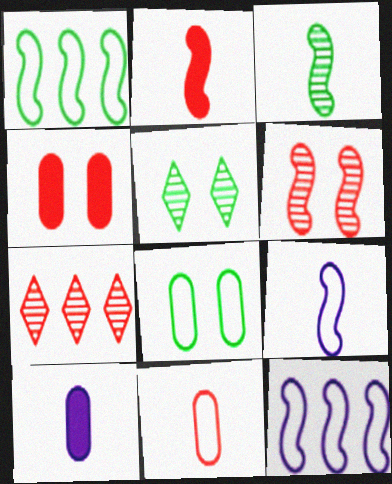[[2, 3, 9]]